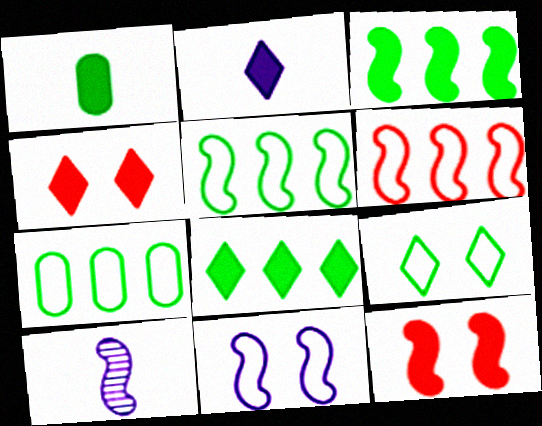[[2, 4, 8], 
[4, 7, 10], 
[5, 10, 12]]